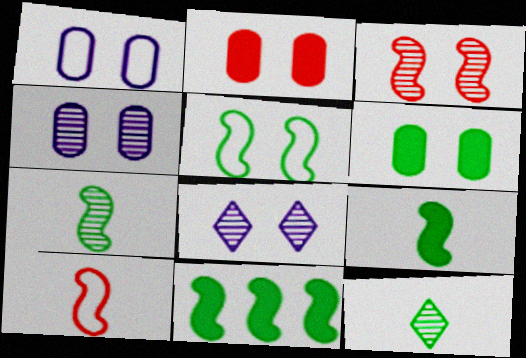[[2, 5, 8], 
[5, 7, 11]]